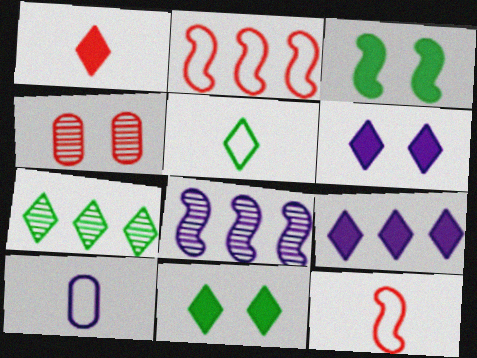[[1, 2, 4], 
[1, 9, 11], 
[3, 8, 12], 
[5, 7, 11], 
[5, 10, 12], 
[6, 8, 10]]